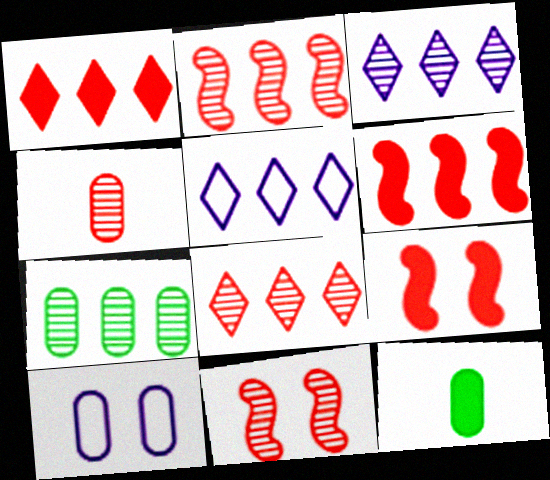[[2, 3, 7], 
[4, 8, 11], 
[5, 6, 7], 
[5, 11, 12]]